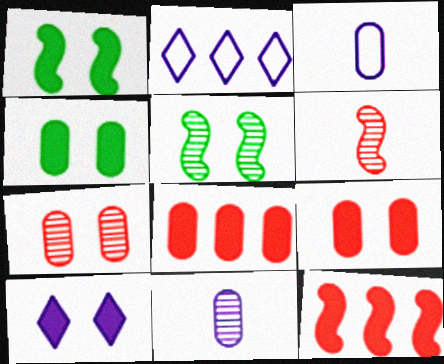[[1, 9, 10], 
[2, 4, 6]]